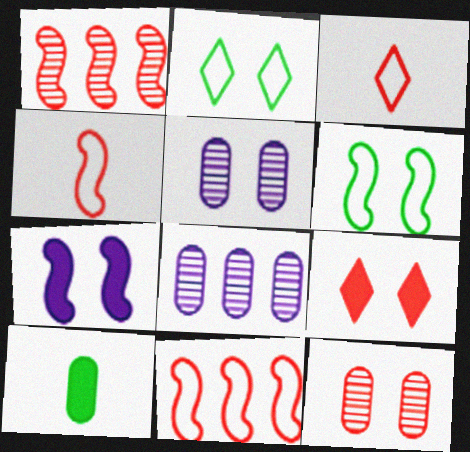[[2, 7, 12], 
[5, 6, 9]]